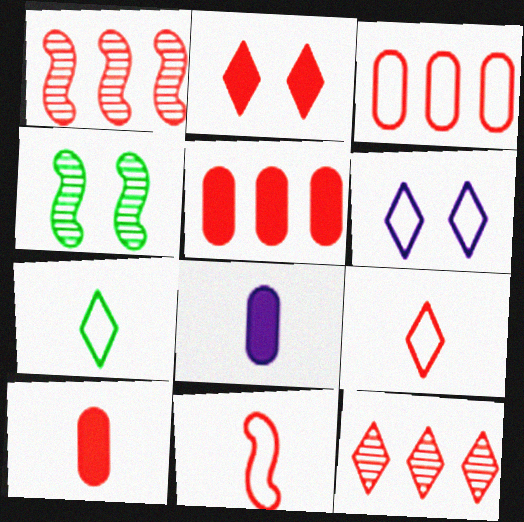[[2, 9, 12]]